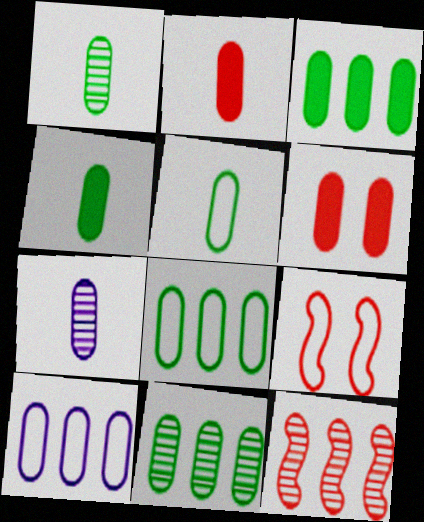[[1, 4, 5], 
[1, 6, 10], 
[2, 5, 7], 
[3, 8, 11], 
[6, 7, 8]]